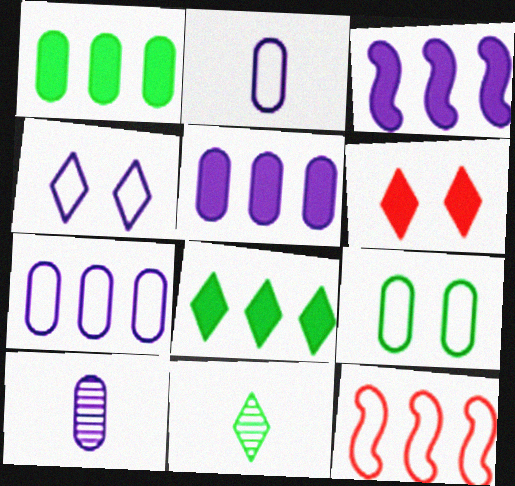[[3, 4, 10]]